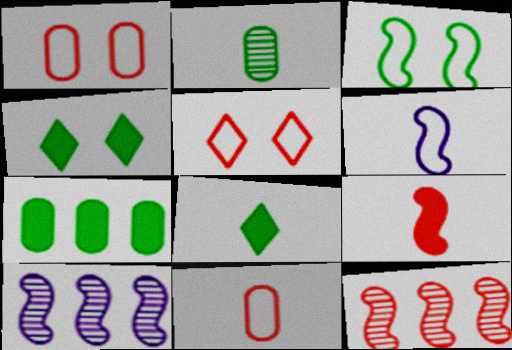[[1, 8, 10], 
[3, 9, 10], 
[4, 10, 11]]